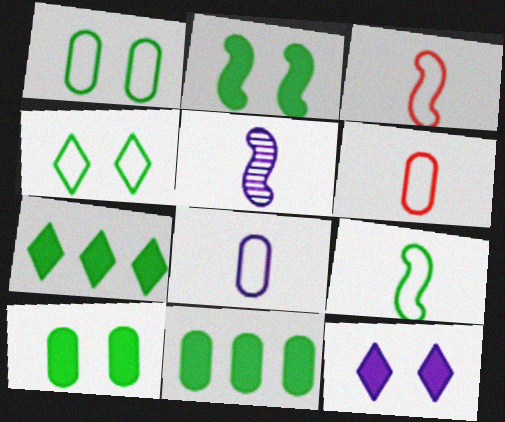[]